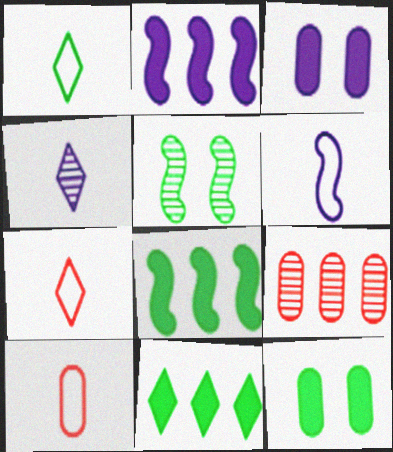[[1, 6, 10], 
[4, 5, 9]]